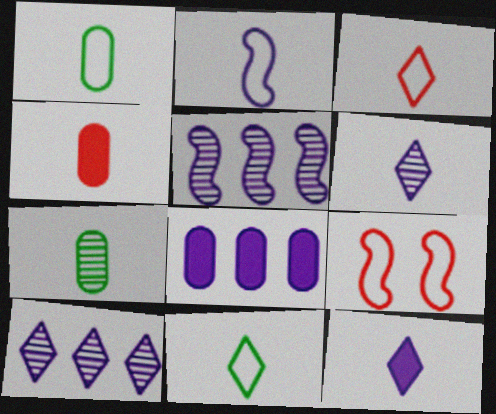[[1, 2, 3]]